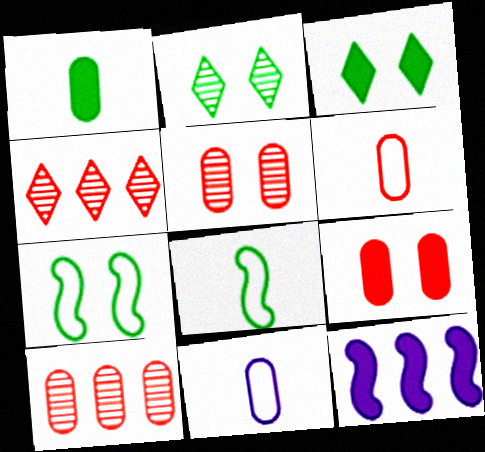[[2, 6, 12], 
[6, 9, 10]]